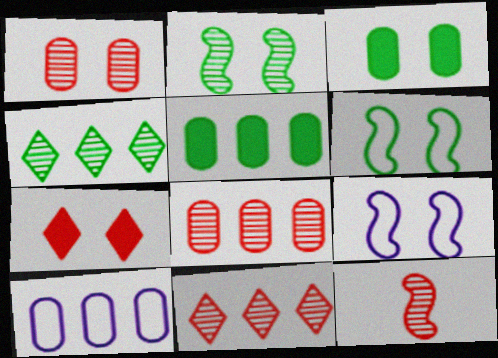[[1, 11, 12], 
[5, 8, 10]]